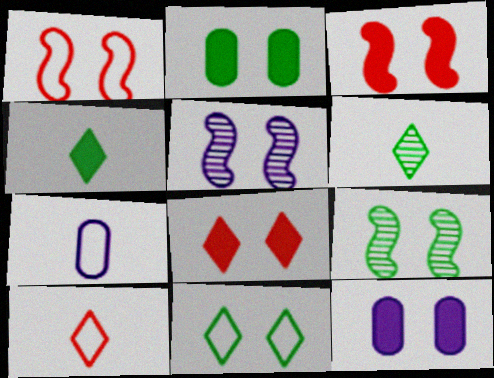[[2, 9, 11]]